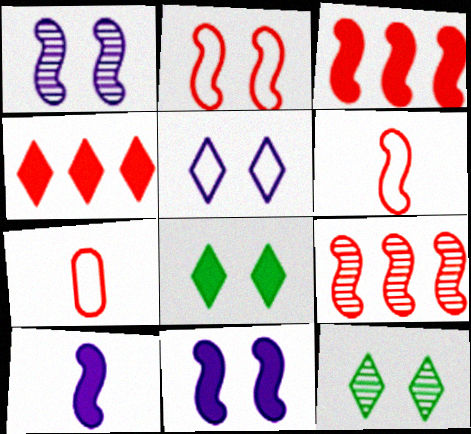[]